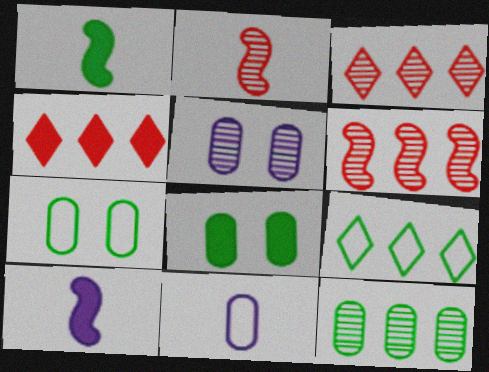[[3, 7, 10], 
[4, 8, 10]]